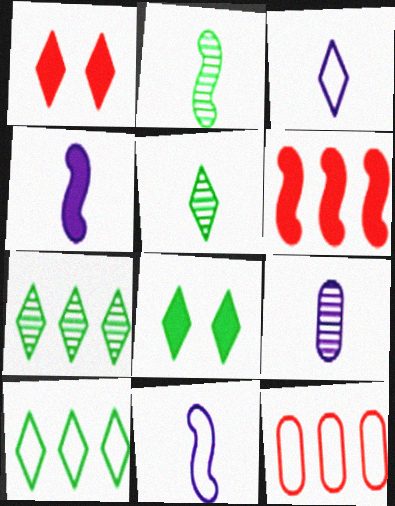[[1, 3, 7], 
[3, 4, 9], 
[5, 8, 10]]